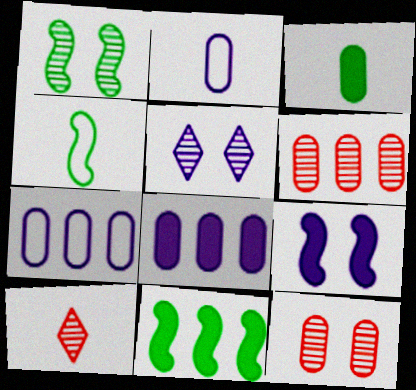[[1, 4, 11], 
[1, 5, 12], 
[3, 7, 12]]